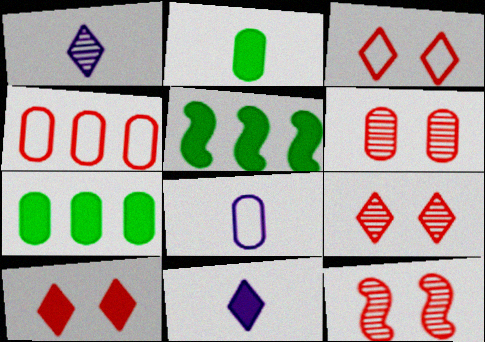[[3, 9, 10], 
[5, 8, 9], 
[6, 7, 8], 
[6, 9, 12]]